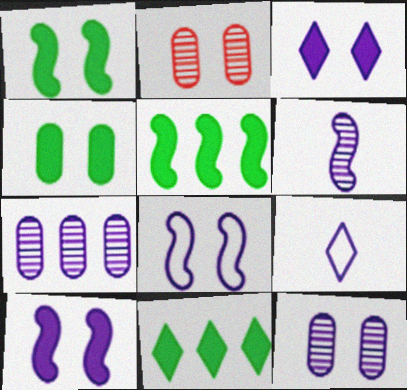[[2, 5, 9], 
[3, 8, 12], 
[7, 9, 10]]